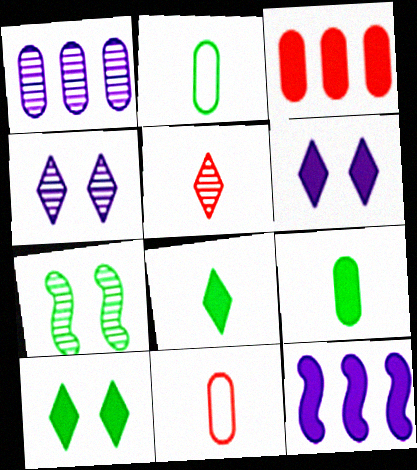[[1, 5, 7]]